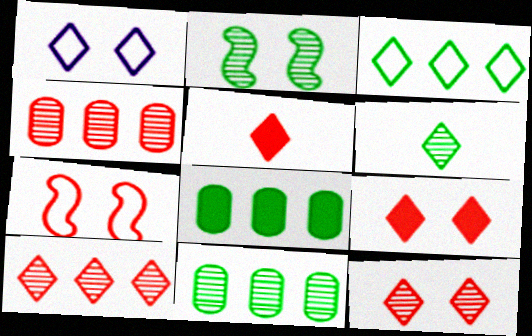[[2, 6, 11], 
[4, 5, 7]]